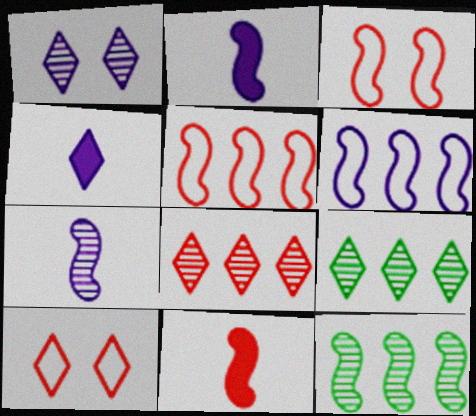[[2, 3, 12], 
[4, 9, 10]]